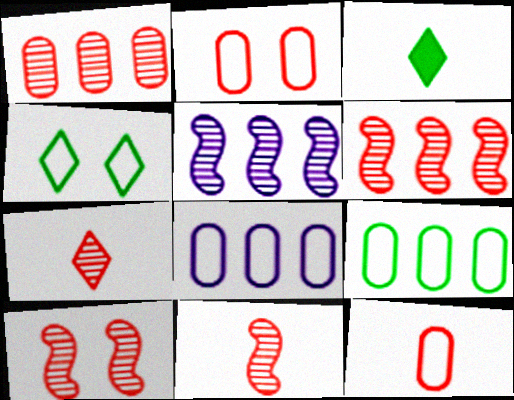[[1, 7, 10], 
[2, 3, 5], 
[3, 8, 10], 
[6, 10, 11]]